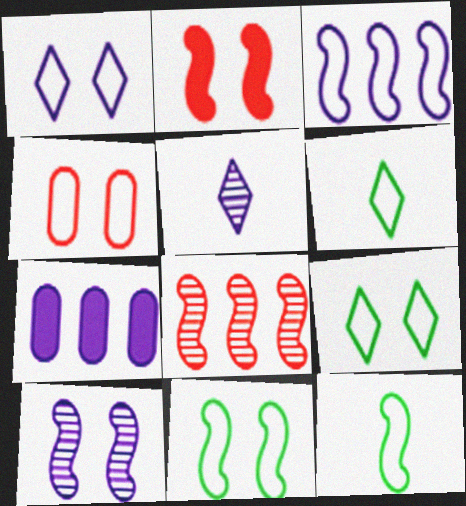[[1, 4, 11], 
[2, 10, 11], 
[3, 4, 6]]